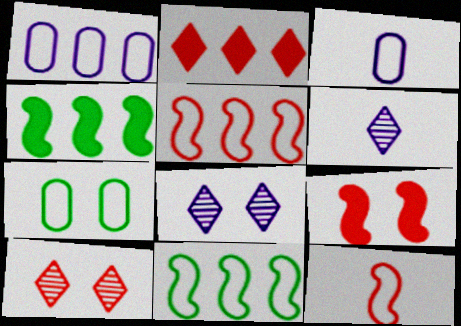[[3, 4, 10], 
[7, 8, 9]]